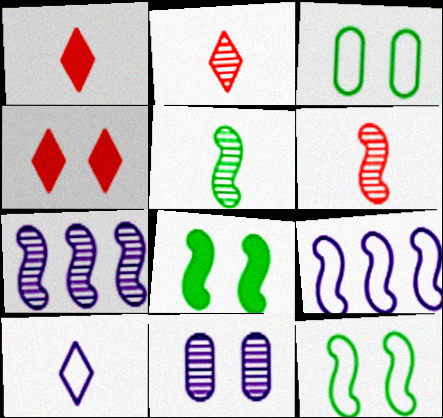[[1, 3, 7], 
[4, 11, 12], 
[6, 8, 9]]